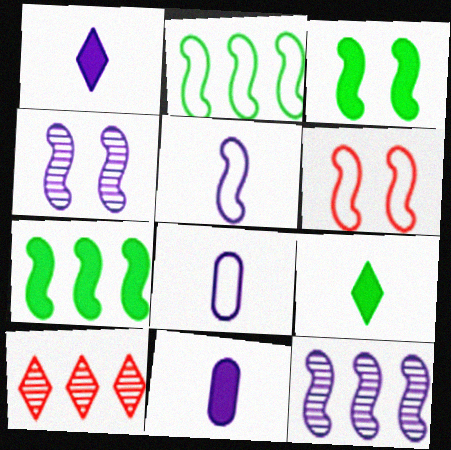[[2, 5, 6], 
[3, 4, 6], 
[3, 8, 10]]